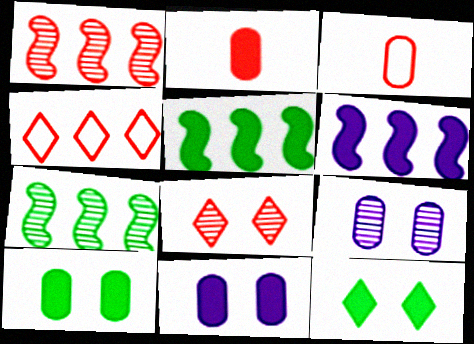[[2, 6, 12]]